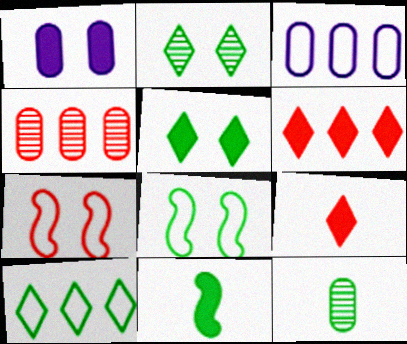[[1, 2, 7], 
[1, 6, 11], 
[4, 7, 9]]